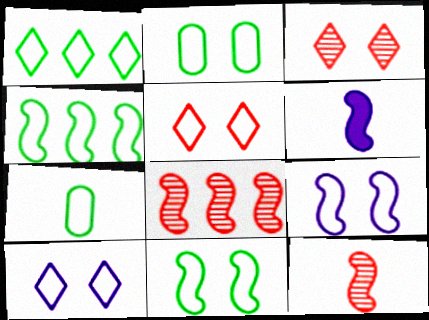[[1, 7, 11], 
[2, 5, 9], 
[6, 8, 11]]